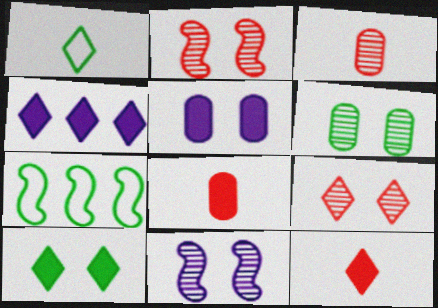[[1, 4, 9], 
[4, 10, 12], 
[6, 9, 11]]